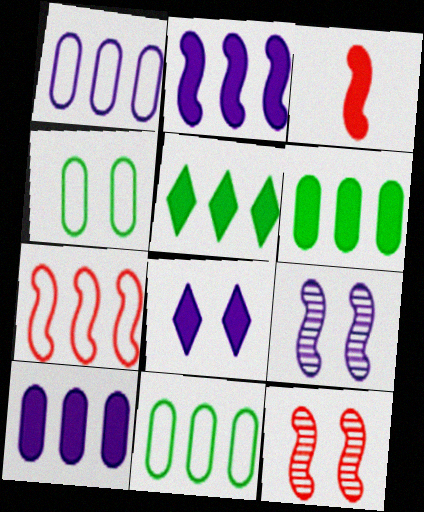[[3, 6, 8], 
[3, 7, 12], 
[4, 8, 12]]